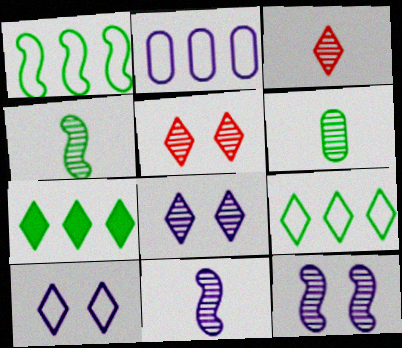[[3, 6, 11], 
[3, 7, 10]]